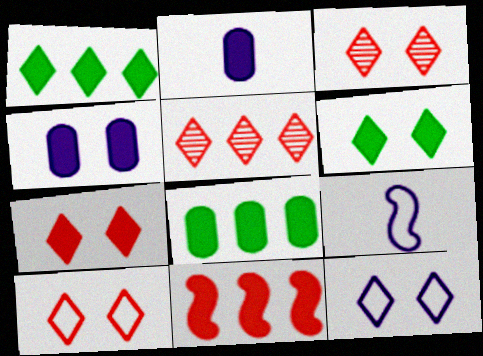[[2, 6, 11], 
[3, 6, 12], 
[3, 7, 10], 
[3, 8, 9]]